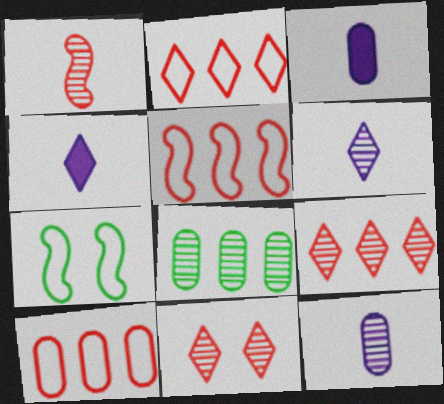[[2, 5, 10], 
[3, 7, 9]]